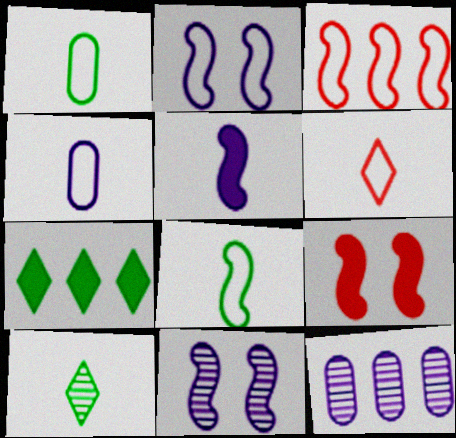[[2, 3, 8], 
[3, 7, 12], 
[4, 6, 8]]